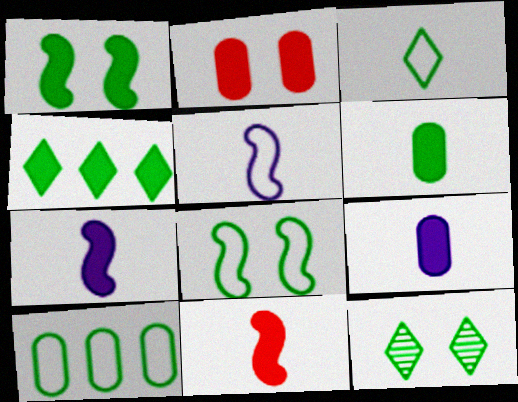[[1, 4, 6], 
[2, 4, 7], 
[3, 4, 12], 
[3, 8, 10]]